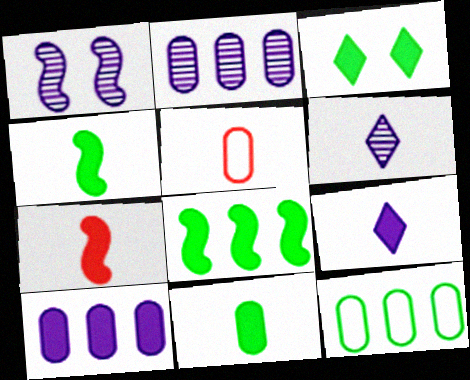[[1, 2, 6], 
[3, 7, 10], 
[3, 8, 11], 
[4, 5, 6], 
[7, 9, 11]]